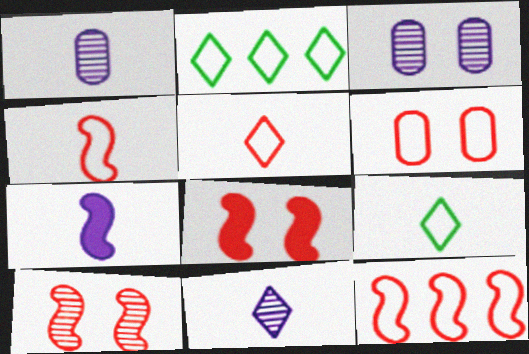[[1, 2, 8], 
[5, 6, 12]]